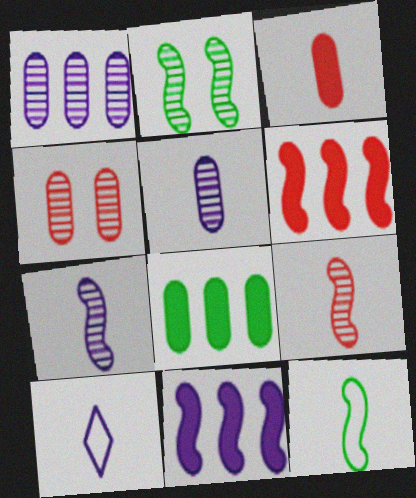[]